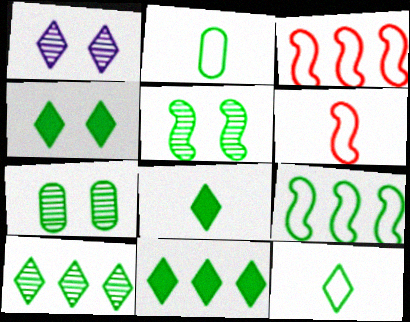[[2, 5, 11], 
[4, 8, 11], 
[4, 10, 12], 
[7, 8, 9]]